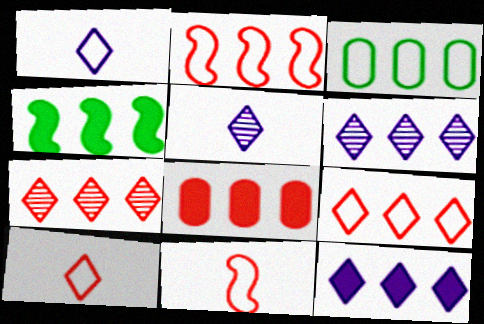[[2, 7, 8], 
[4, 8, 12]]